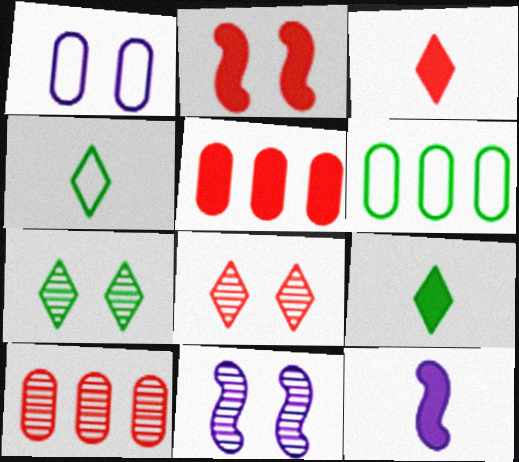[[1, 2, 7], 
[2, 3, 5], 
[3, 6, 11], 
[4, 5, 11], 
[6, 8, 12]]